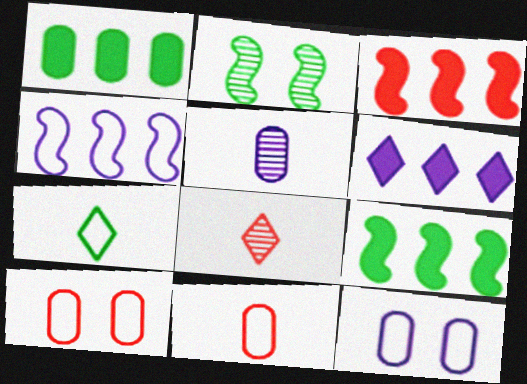[[1, 2, 7], 
[1, 3, 6], 
[1, 5, 10], 
[2, 6, 11], 
[3, 8, 10], 
[4, 7, 10], 
[8, 9, 12]]